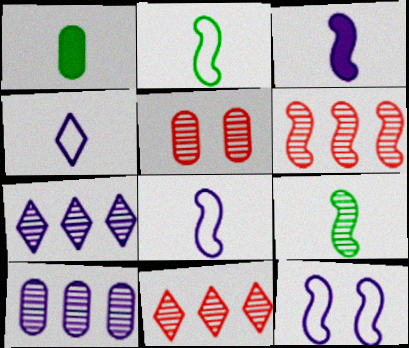[[1, 11, 12], 
[5, 7, 9]]